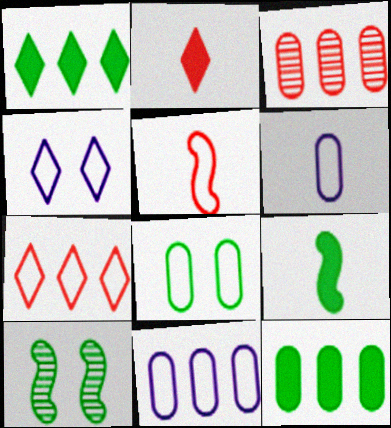[[2, 10, 11], 
[3, 4, 9], 
[3, 11, 12]]